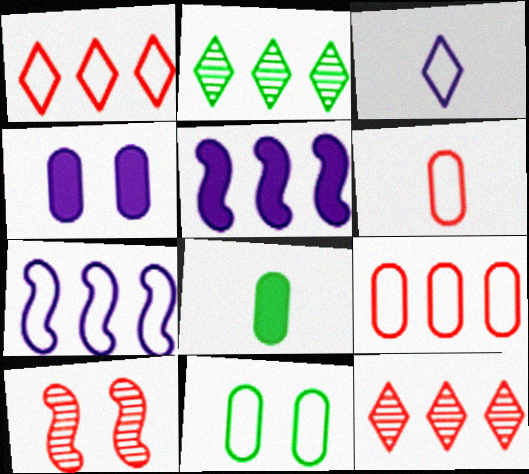[[2, 5, 9]]